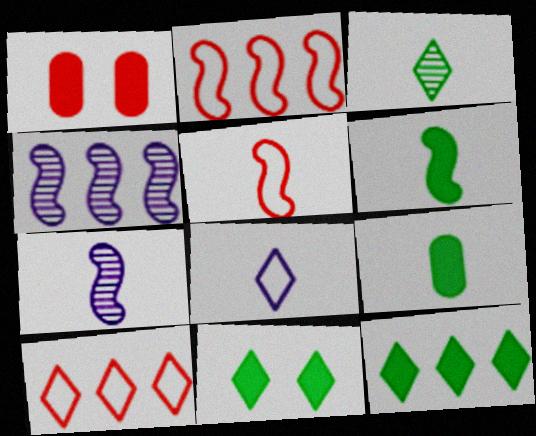[[5, 6, 7]]